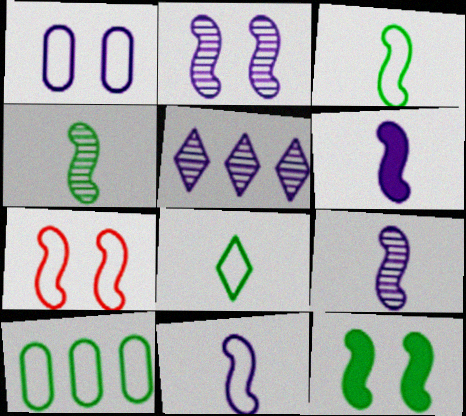[[1, 5, 6], 
[2, 7, 12], 
[6, 9, 11]]